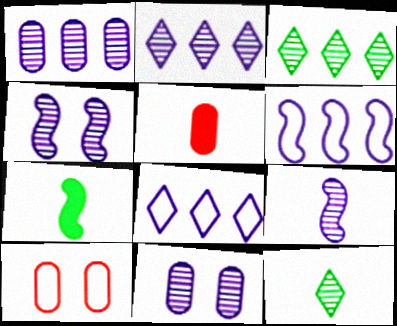[[2, 7, 10], 
[2, 9, 11]]